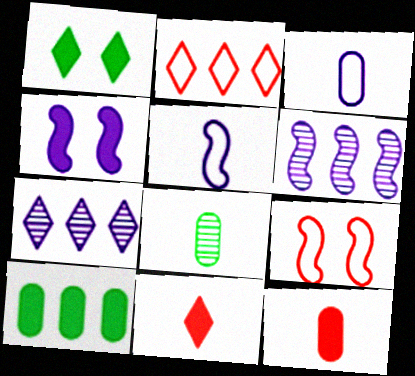[[2, 4, 8], 
[2, 6, 10], 
[3, 4, 7], 
[3, 8, 12], 
[4, 5, 6], 
[4, 10, 11], 
[5, 8, 11]]